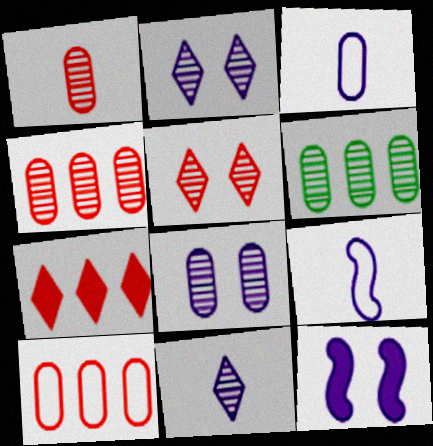[[1, 6, 8]]